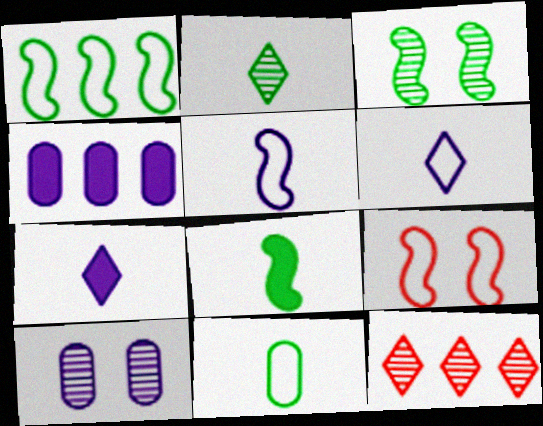[[1, 3, 8], 
[1, 4, 12], 
[1, 5, 9], 
[2, 4, 9], 
[2, 8, 11]]